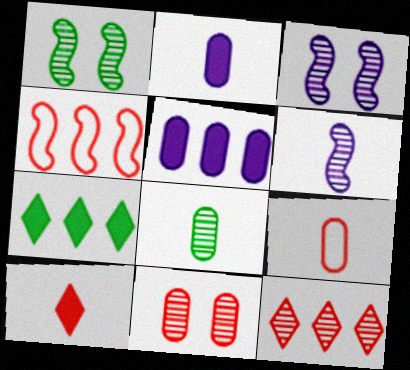[[2, 8, 9], 
[3, 7, 9], 
[3, 8, 12], 
[4, 10, 11]]